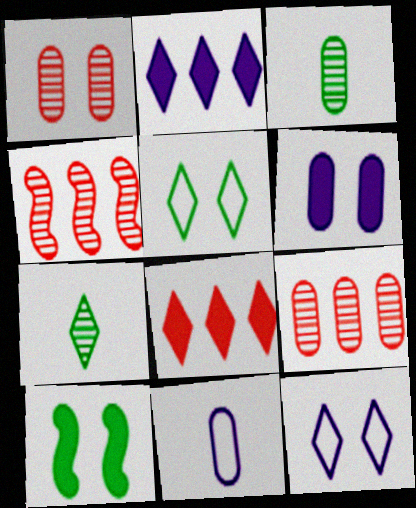[[1, 10, 12], 
[7, 8, 12]]